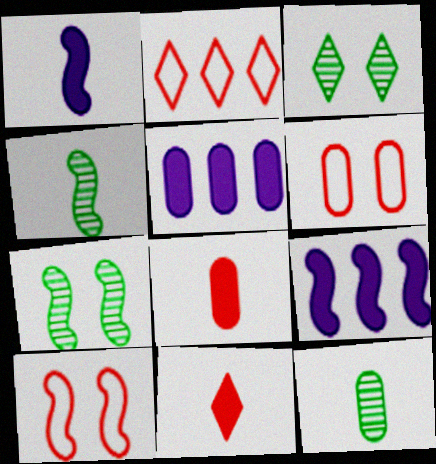[[4, 9, 10], 
[5, 6, 12]]